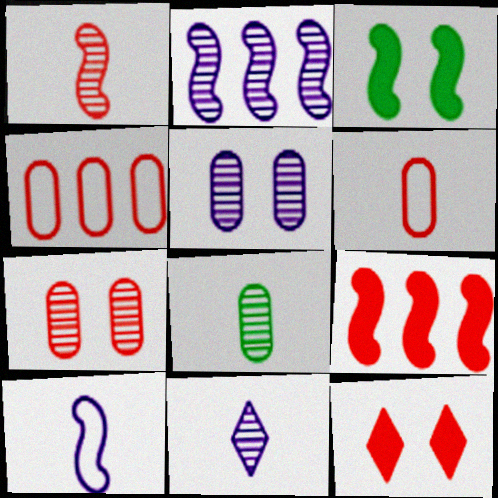[[1, 4, 12], 
[1, 8, 11], 
[2, 5, 11], 
[3, 4, 11]]